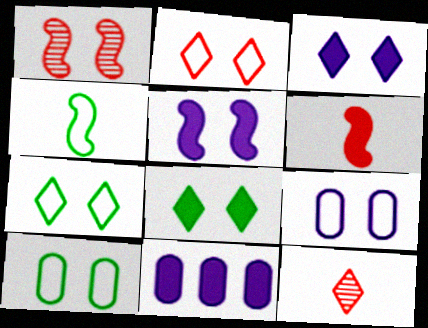[[1, 3, 10], 
[1, 8, 9], 
[6, 8, 11]]